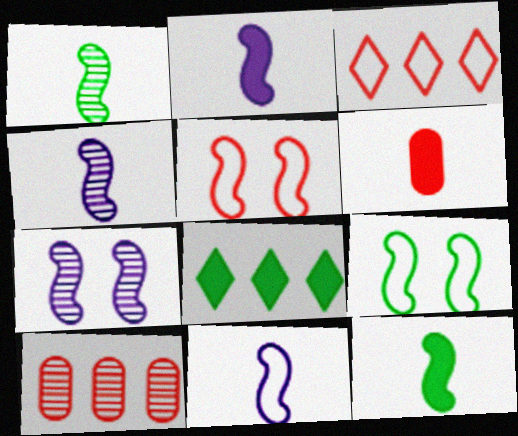[[2, 4, 11]]